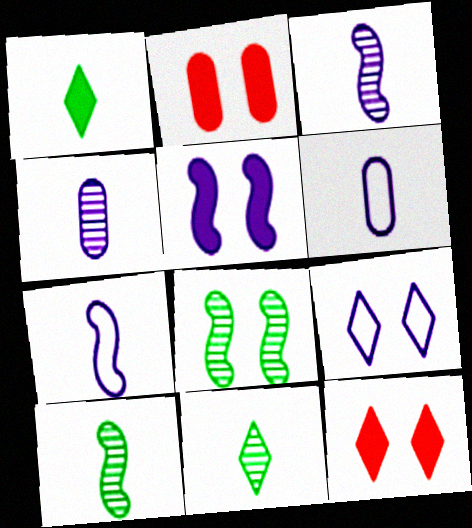[[2, 8, 9]]